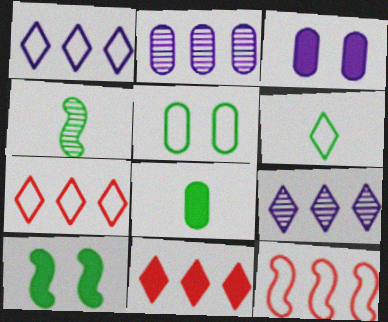[[3, 4, 7], 
[4, 6, 8]]